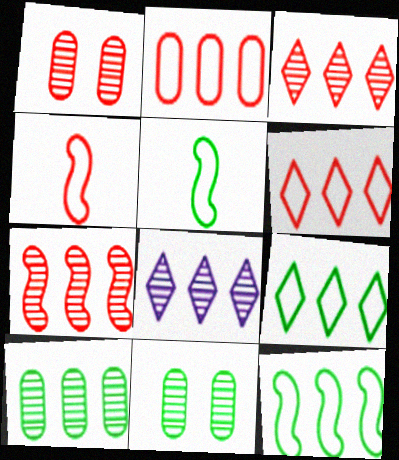[[7, 8, 10]]